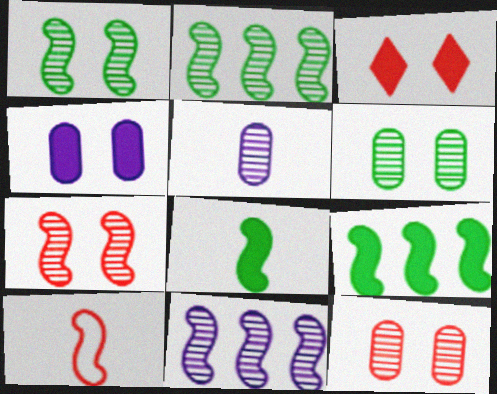[]